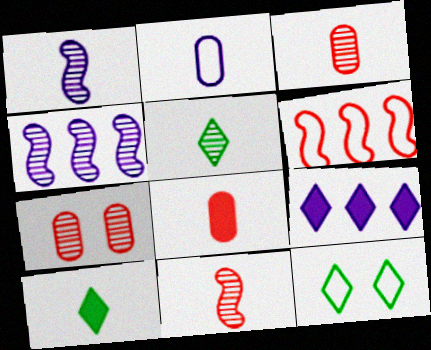[[1, 3, 5], 
[2, 6, 12], 
[2, 10, 11], 
[4, 5, 7], 
[4, 8, 12]]